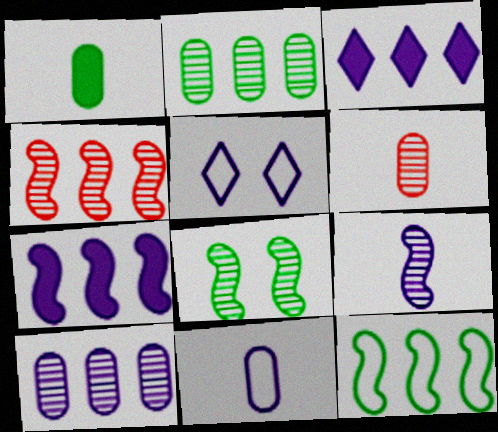[[1, 4, 5], 
[1, 6, 11], 
[4, 7, 12], 
[4, 8, 9]]